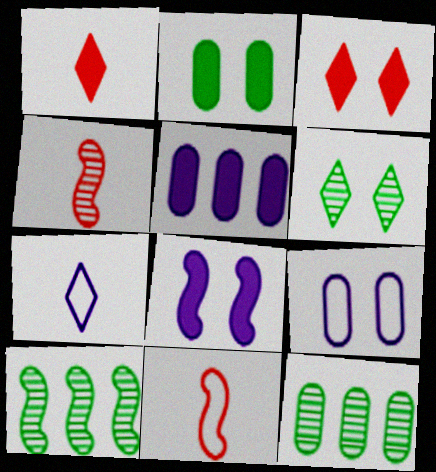[[1, 9, 10], 
[2, 3, 8], 
[5, 6, 11], 
[8, 10, 11]]